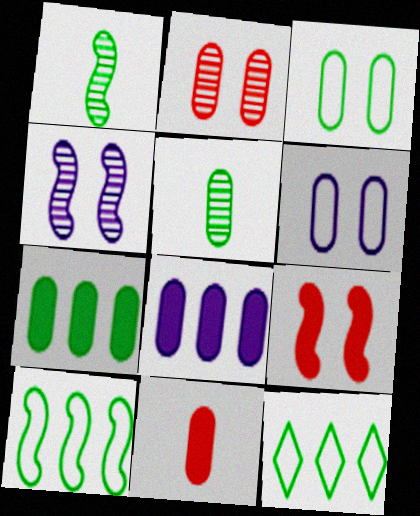[[3, 5, 7], 
[4, 11, 12]]